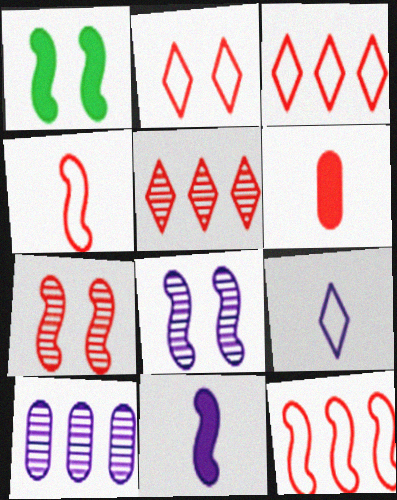[[3, 6, 7]]